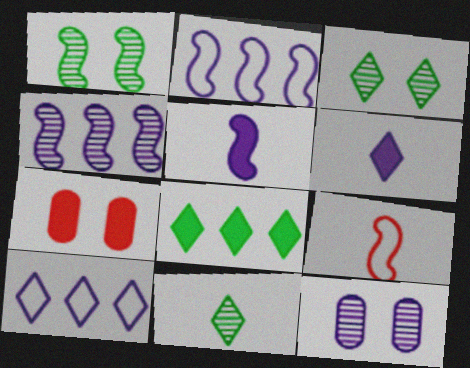[[2, 6, 12], 
[2, 7, 11], 
[5, 7, 8], 
[5, 10, 12], 
[8, 9, 12]]